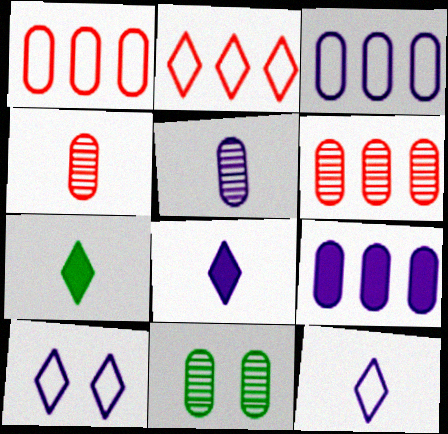[[5, 6, 11]]